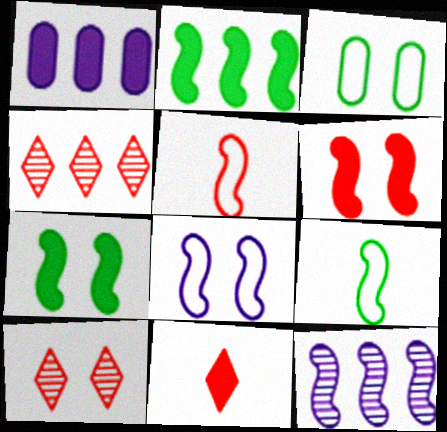[[1, 7, 11], 
[1, 9, 10], 
[3, 11, 12], 
[5, 7, 12], 
[6, 9, 12]]